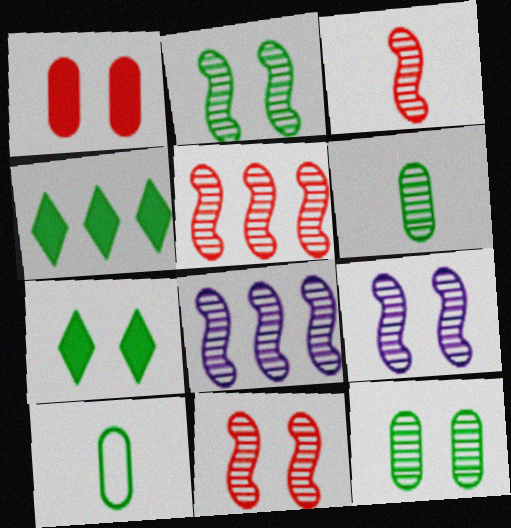[[2, 3, 8], 
[2, 4, 10], 
[2, 9, 11], 
[3, 5, 11]]